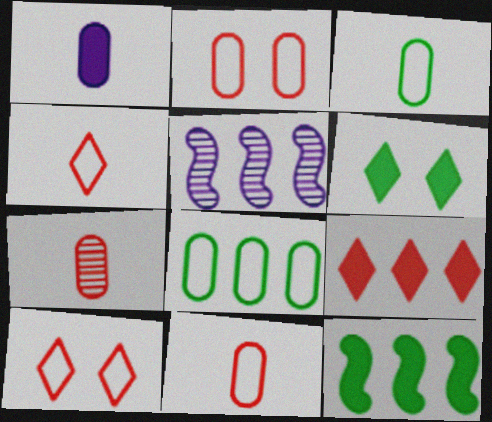[[1, 3, 7], 
[5, 6, 11], 
[5, 8, 9]]